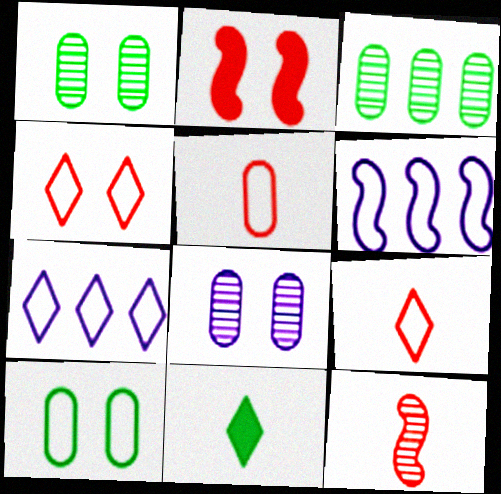[[6, 9, 10]]